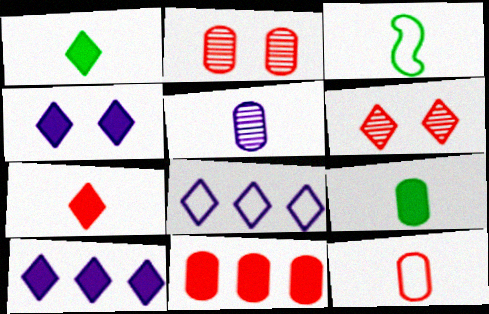[[1, 6, 8], 
[2, 3, 10], 
[2, 11, 12], 
[3, 5, 7], 
[5, 9, 12]]